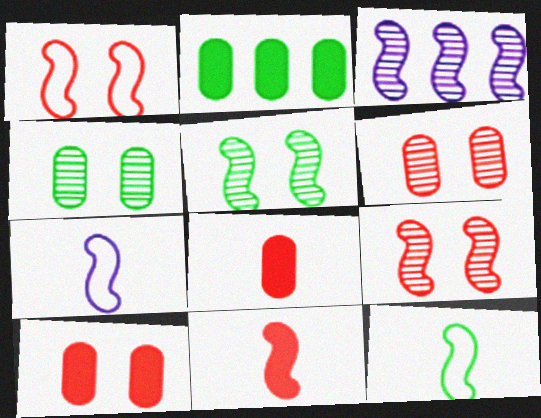[]